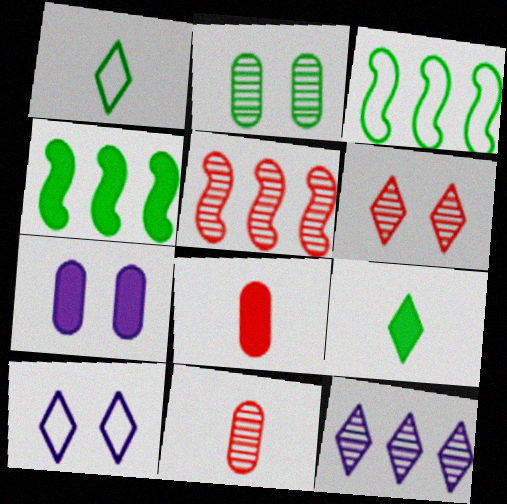[[1, 2, 4], 
[1, 5, 7], 
[2, 3, 9], 
[4, 10, 11], 
[5, 6, 11]]